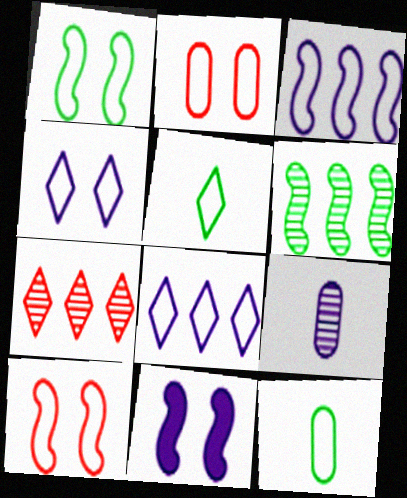[[1, 2, 4], 
[2, 3, 5], 
[7, 11, 12], 
[8, 9, 11], 
[8, 10, 12]]